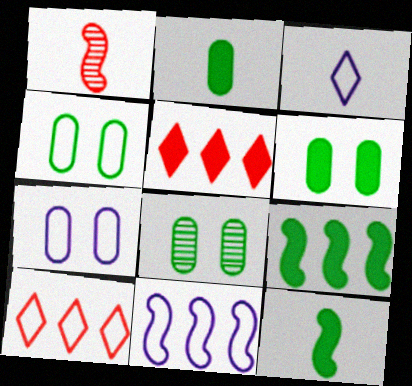[[1, 2, 3], 
[3, 7, 11], 
[4, 6, 8]]